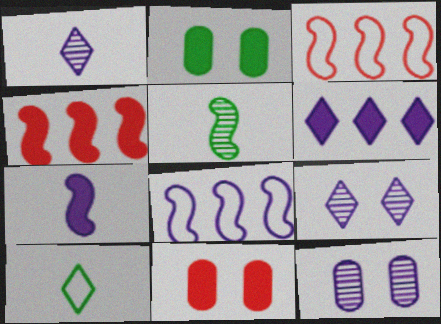[[1, 2, 3], 
[4, 10, 12]]